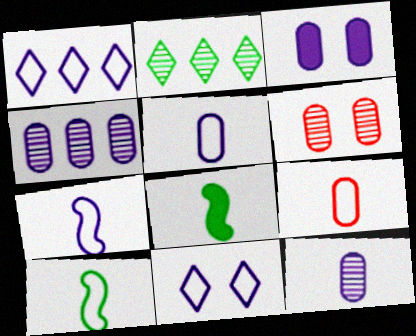[[1, 6, 8], 
[3, 4, 5]]